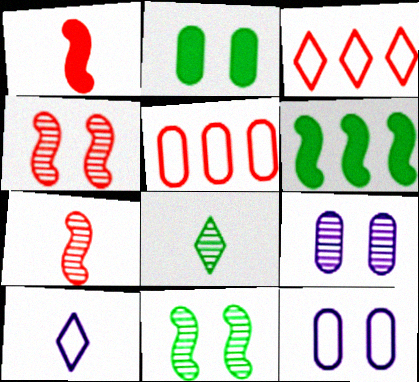[]